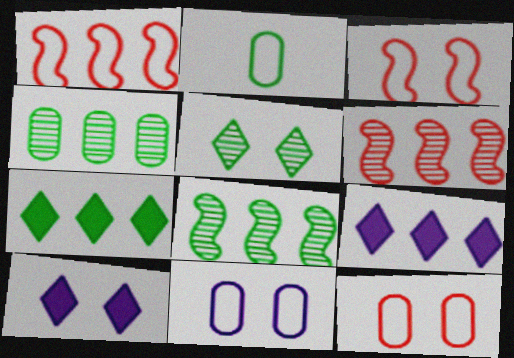[[1, 4, 9], 
[2, 6, 10]]